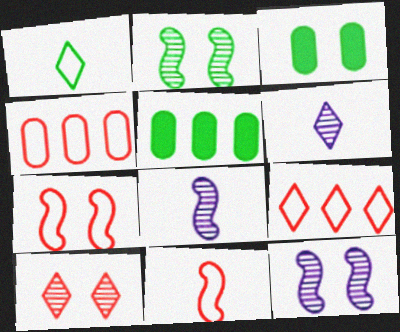[[1, 2, 5], 
[3, 8, 9], 
[5, 6, 7]]